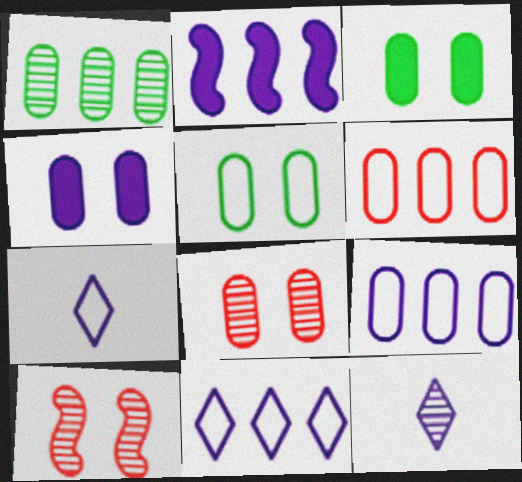[[1, 10, 12], 
[4, 5, 8]]